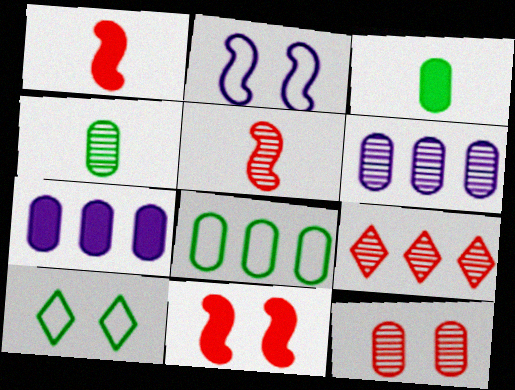[[1, 6, 10], 
[2, 3, 9], 
[4, 6, 12], 
[5, 7, 10], 
[5, 9, 12]]